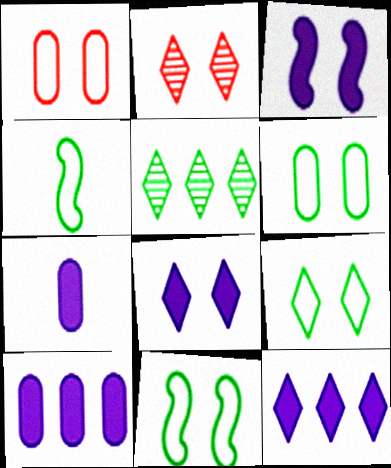[[2, 3, 6], 
[2, 4, 10], 
[2, 8, 9], 
[3, 7, 12], 
[6, 9, 11]]